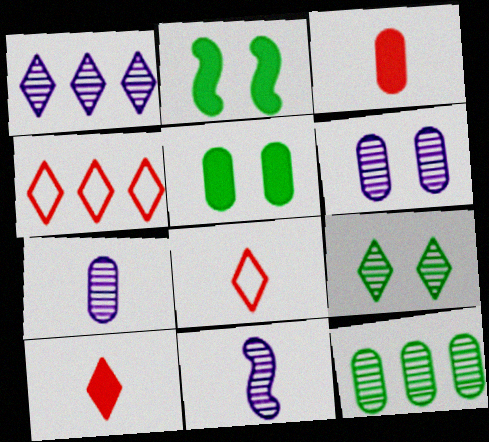[[1, 6, 11], 
[2, 4, 7], 
[4, 5, 11]]